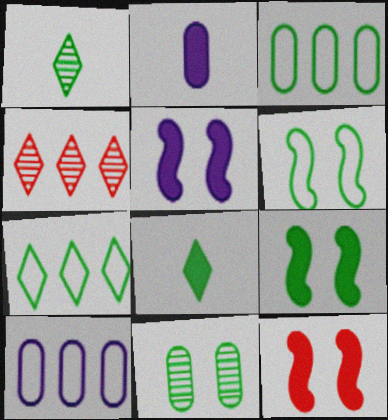[[1, 3, 9], 
[1, 10, 12], 
[2, 4, 6], 
[5, 9, 12]]